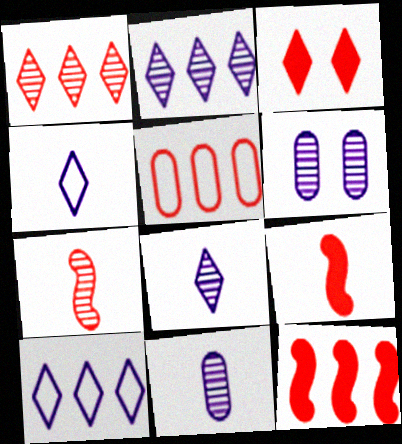[[1, 5, 12], 
[3, 5, 7]]